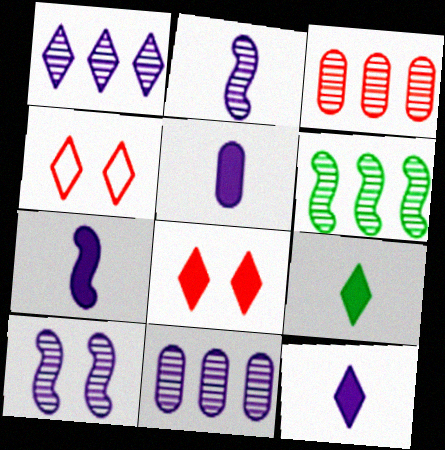[[1, 3, 6], 
[1, 4, 9], 
[4, 5, 6], 
[5, 7, 12]]